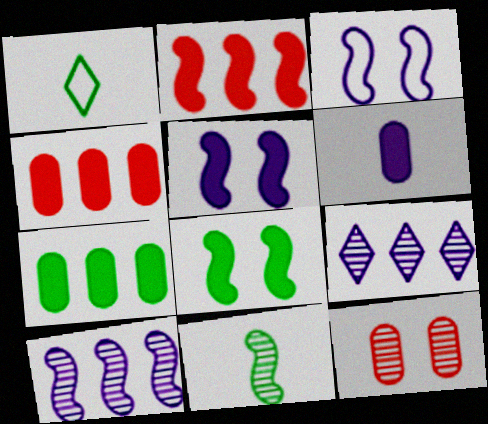[[2, 3, 11], 
[3, 6, 9], 
[9, 11, 12]]